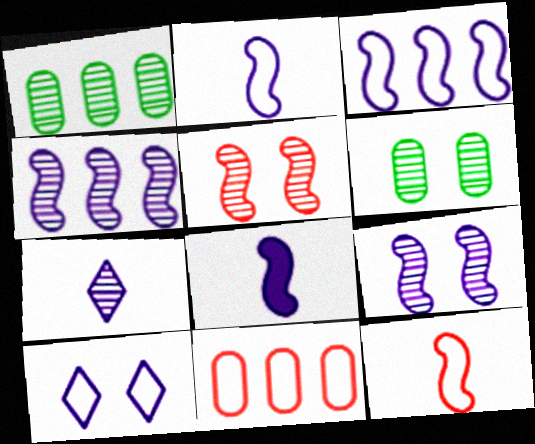[[1, 5, 7], 
[3, 8, 9]]